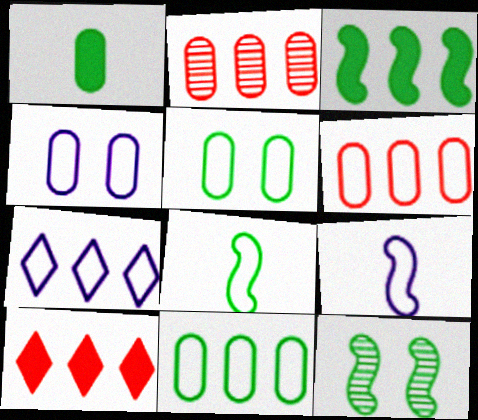[[1, 2, 4], 
[2, 3, 7], 
[3, 8, 12], 
[4, 7, 9]]